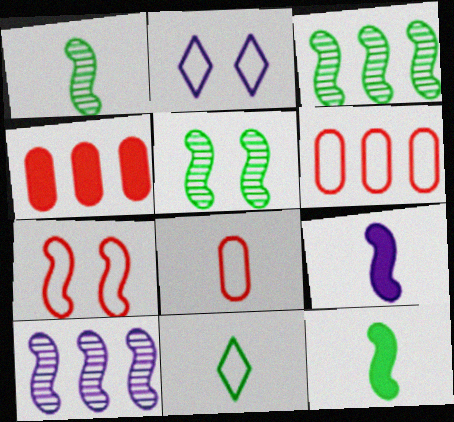[[1, 2, 4], 
[1, 3, 5], 
[3, 7, 9], 
[7, 10, 12]]